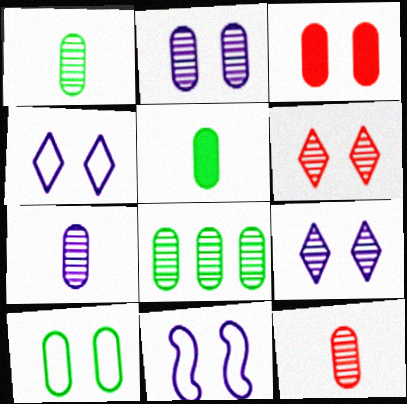[[1, 7, 12], 
[2, 3, 10], 
[2, 8, 12], 
[5, 8, 10]]